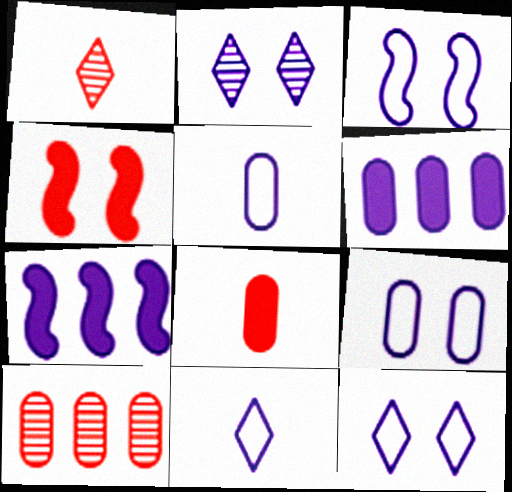[[2, 5, 7], 
[3, 9, 12]]